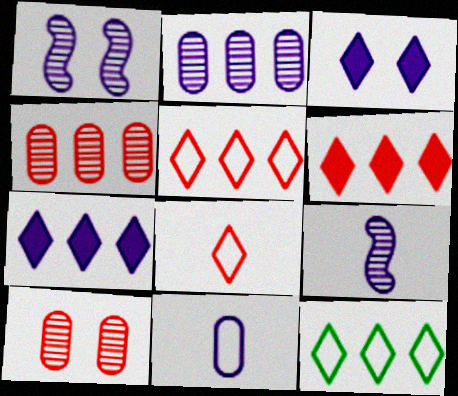[[1, 7, 11]]